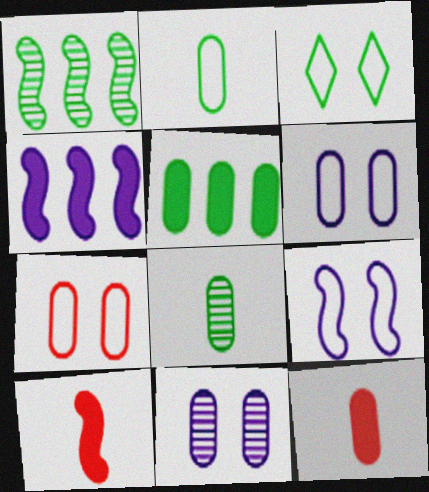[[1, 9, 10], 
[3, 7, 9]]